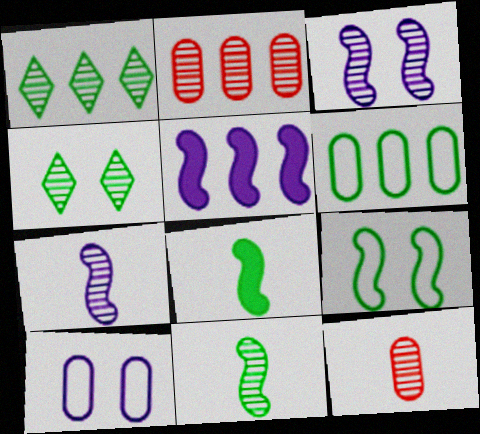[[1, 3, 12], 
[2, 4, 7], 
[4, 6, 8]]